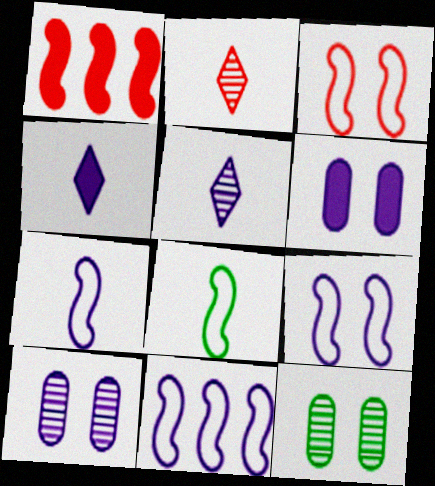[[3, 8, 11], 
[4, 10, 11], 
[5, 6, 11], 
[7, 9, 11]]